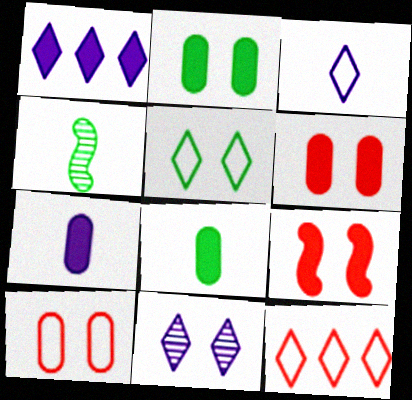[[1, 3, 11], 
[1, 4, 10], 
[1, 8, 9], 
[3, 5, 12]]